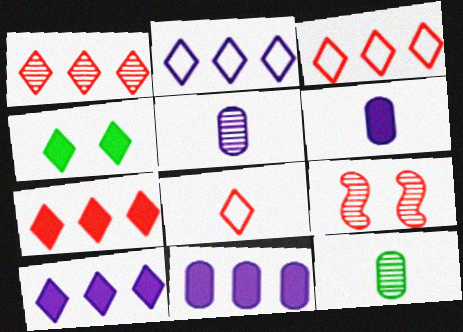[[1, 3, 7]]